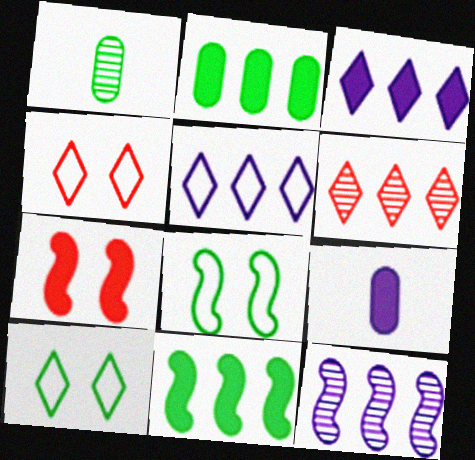[[1, 5, 7], 
[1, 10, 11], 
[6, 8, 9]]